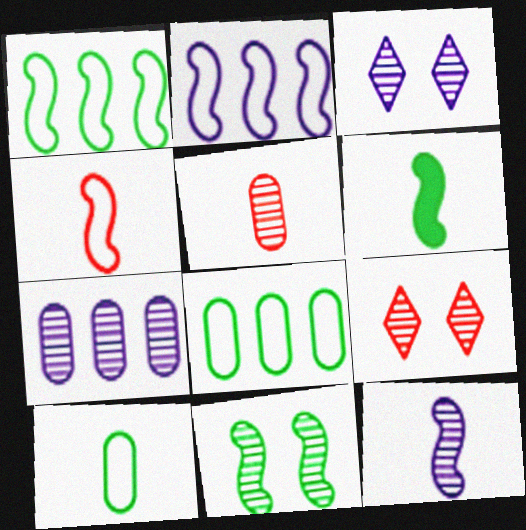[[1, 6, 11], 
[3, 7, 12], 
[4, 6, 12]]